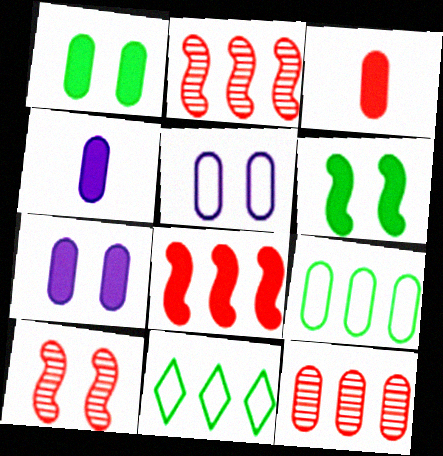[[4, 10, 11]]